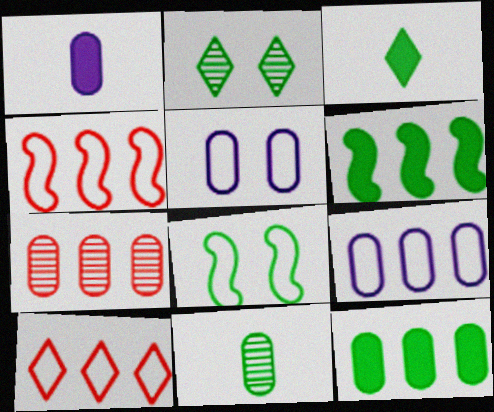[[1, 2, 4], 
[7, 9, 12]]